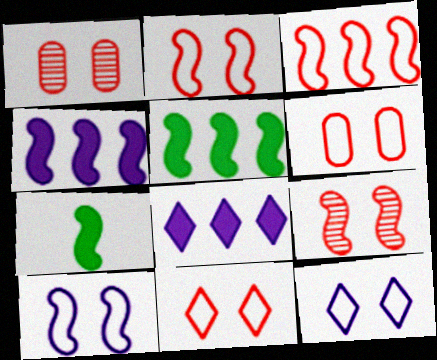[[2, 6, 11]]